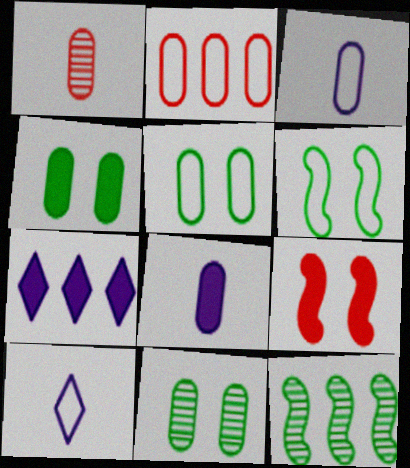[[1, 6, 7], 
[2, 3, 5], 
[2, 6, 10], 
[2, 7, 12], 
[2, 8, 11], 
[4, 5, 11]]